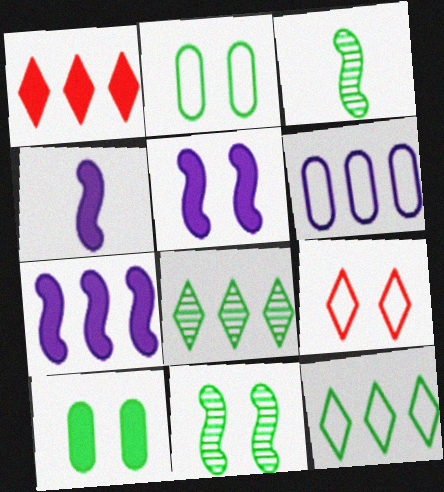[[1, 4, 10], 
[3, 10, 12], 
[4, 5, 7]]